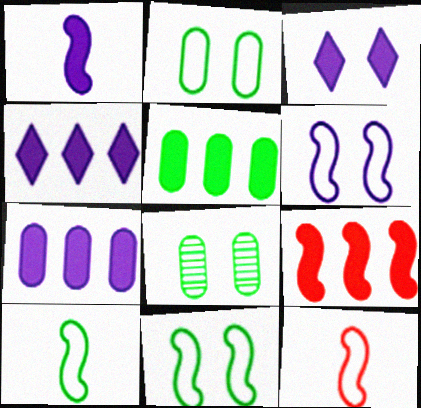[[1, 3, 7], 
[4, 5, 9], 
[4, 8, 12]]